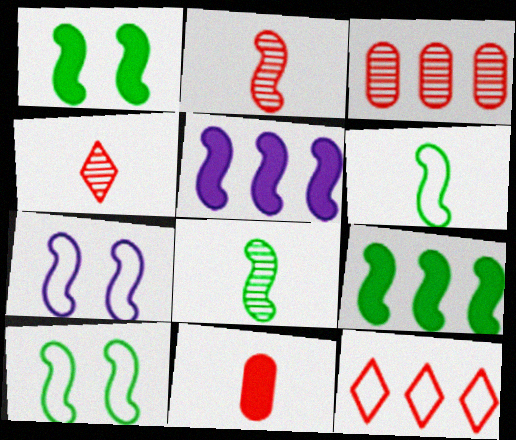[[2, 5, 10], 
[2, 7, 9], 
[8, 9, 10]]